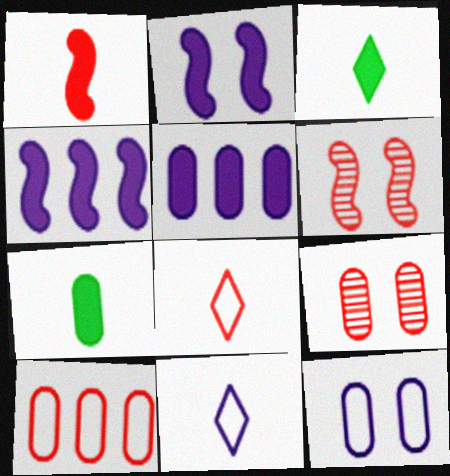[]